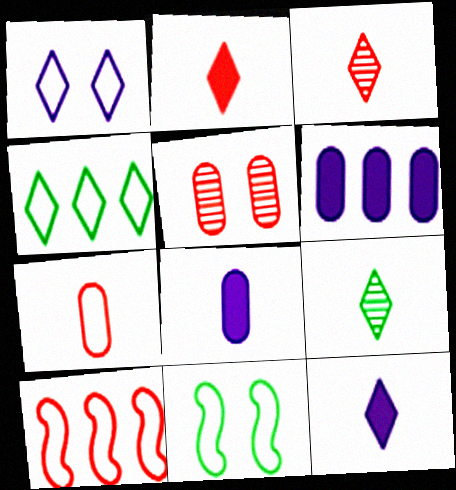[[2, 5, 10], 
[3, 6, 11]]